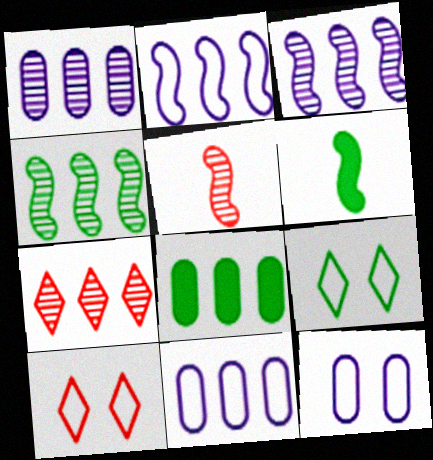[[1, 4, 7], 
[1, 6, 10], 
[2, 7, 8], 
[6, 7, 12]]